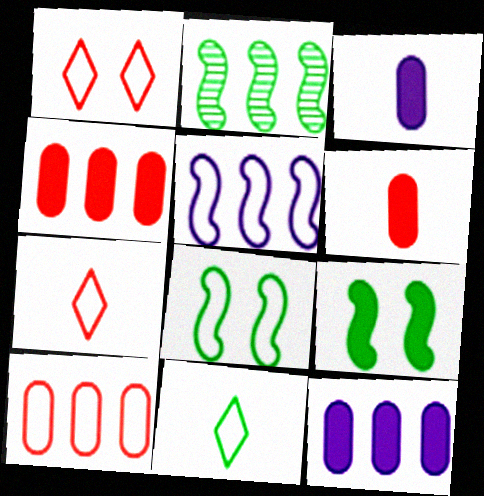[[1, 2, 3]]